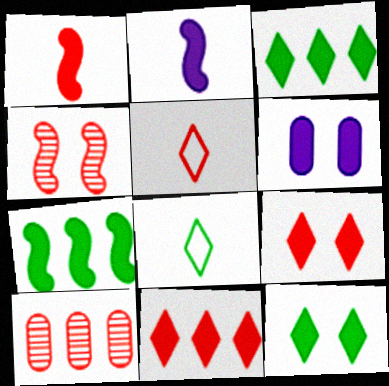[[1, 3, 6]]